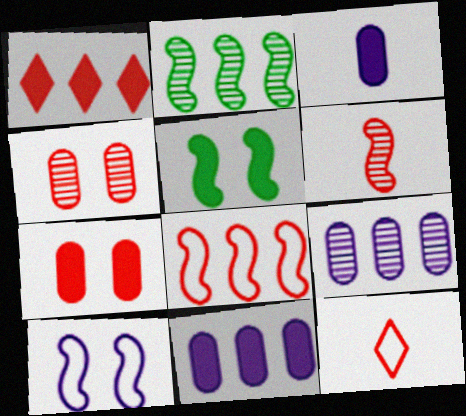[[1, 3, 5], 
[5, 9, 12]]